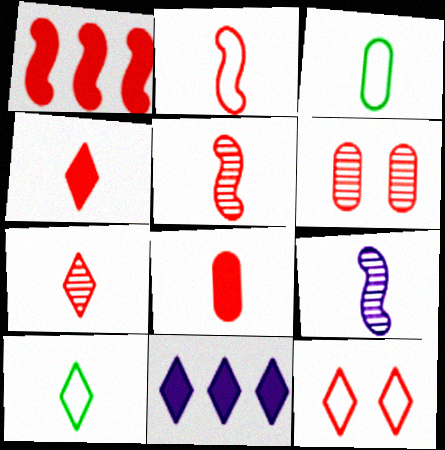[[2, 7, 8], 
[3, 4, 9], 
[8, 9, 10]]